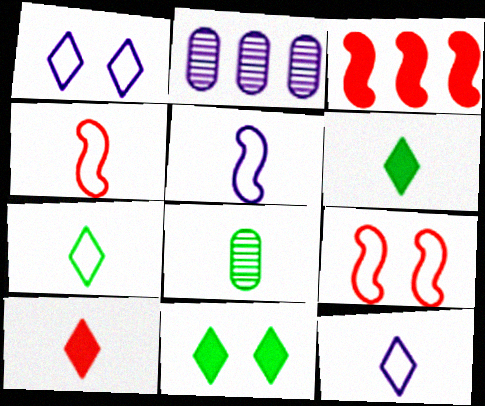[[1, 3, 8], 
[2, 4, 11], 
[2, 6, 9], 
[5, 8, 10]]